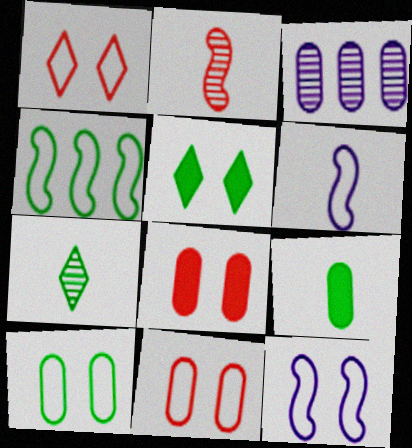[[1, 10, 12], 
[3, 9, 11]]